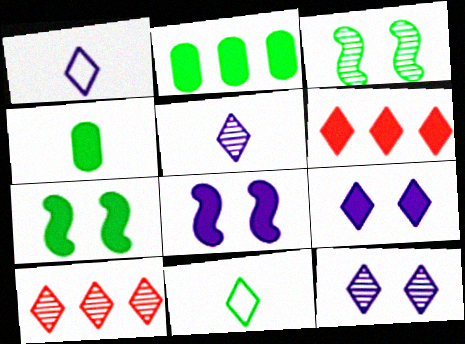[[2, 3, 11], 
[4, 6, 8], 
[6, 11, 12], 
[9, 10, 11]]